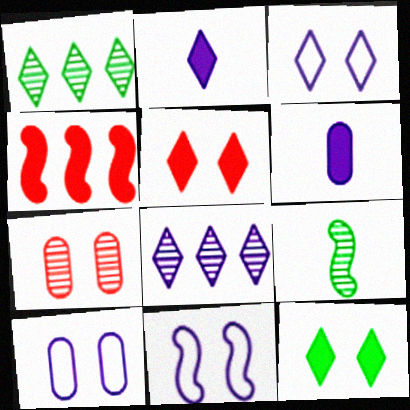[[2, 3, 8], 
[3, 10, 11], 
[4, 6, 12], 
[4, 9, 11], 
[6, 8, 11], 
[7, 8, 9], 
[7, 11, 12]]